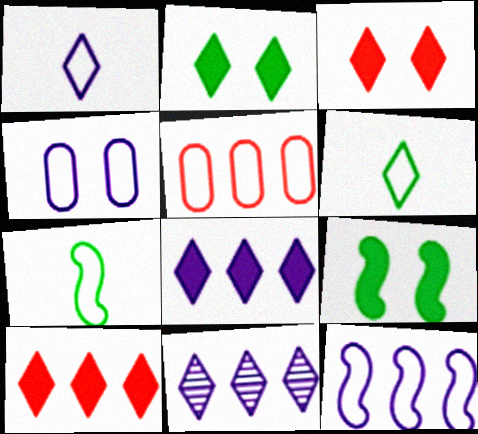[[1, 4, 12], 
[3, 6, 11]]